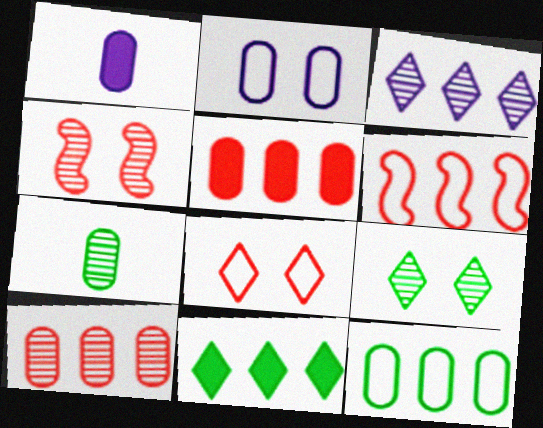[[1, 6, 9], 
[2, 5, 7], 
[3, 4, 7]]